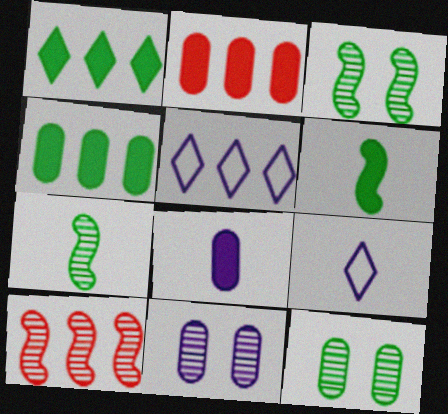[[2, 3, 9], 
[4, 5, 10]]